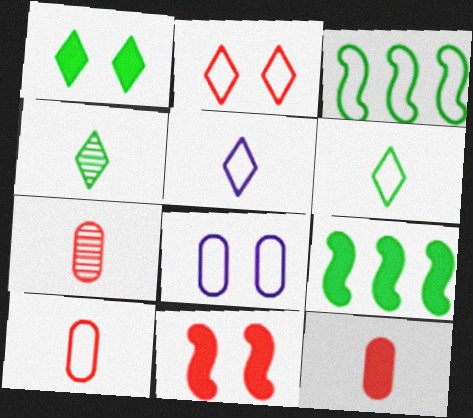[[7, 10, 12]]